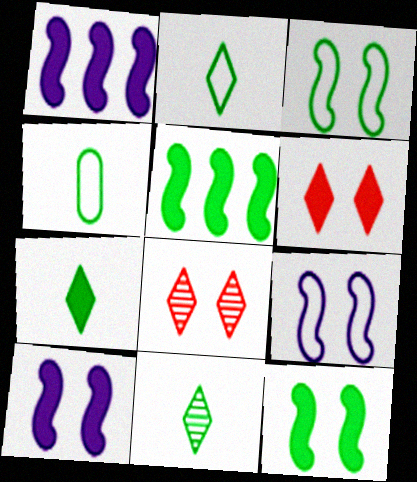[[1, 4, 8], 
[2, 7, 11]]